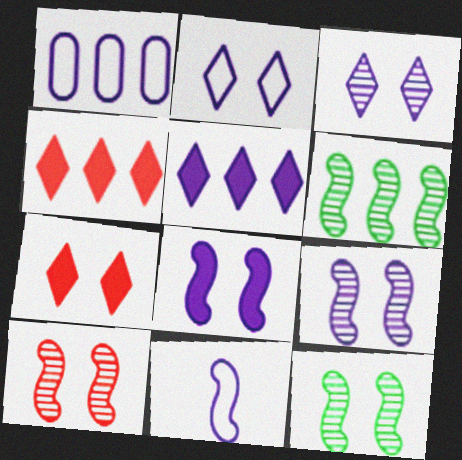[[1, 2, 11], 
[1, 4, 6], 
[9, 10, 12]]